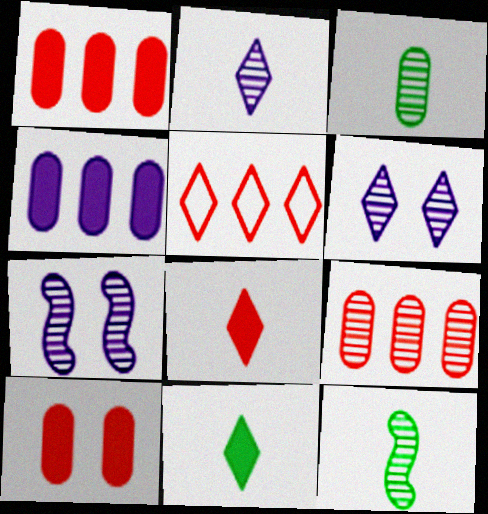[[5, 6, 11], 
[6, 9, 12]]